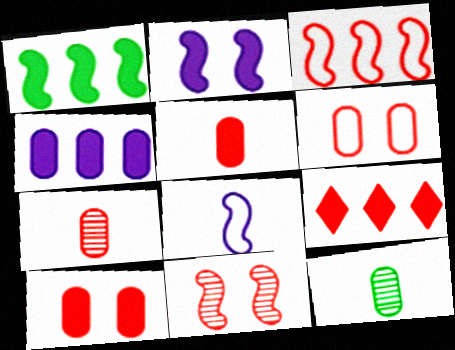[[1, 4, 9], 
[1, 8, 11], 
[4, 6, 12]]